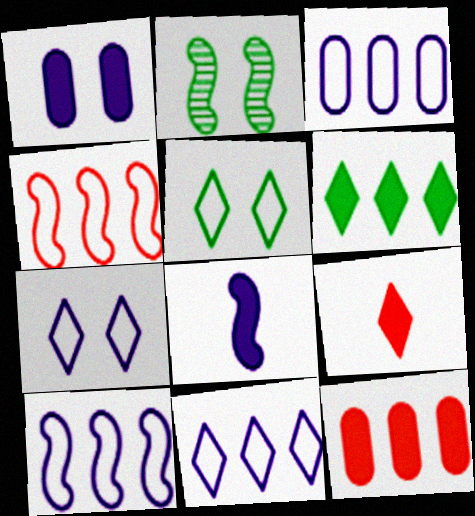[[2, 3, 9], 
[2, 4, 8], 
[3, 10, 11]]